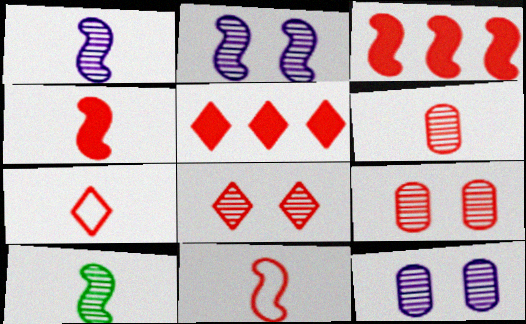[[3, 7, 9], 
[4, 6, 7], 
[5, 7, 8], 
[5, 9, 11]]